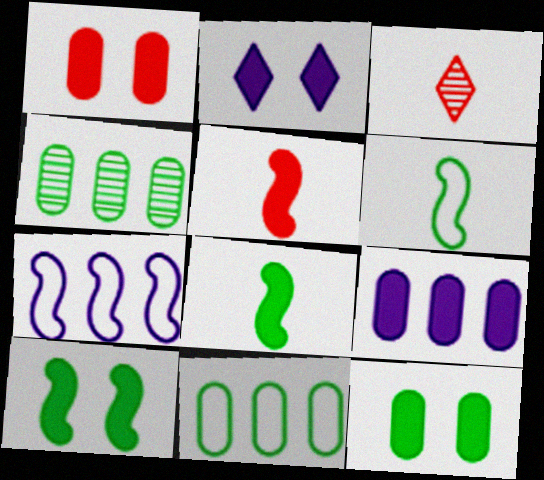[[1, 2, 10], 
[3, 7, 12]]